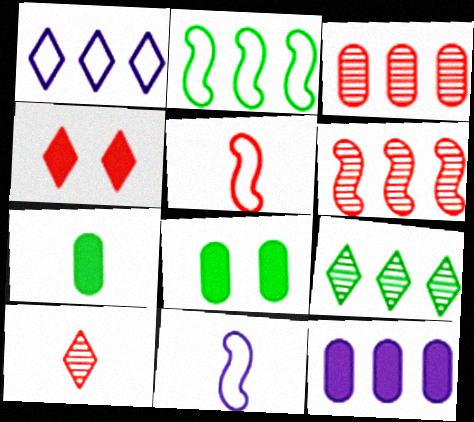[[3, 4, 5], 
[7, 10, 11]]